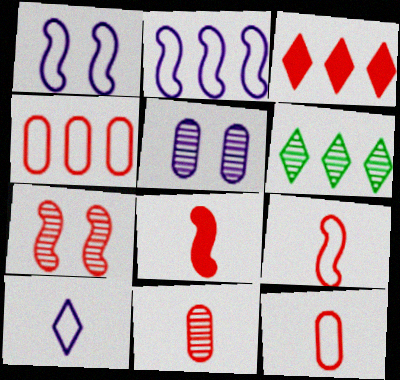[[3, 7, 12]]